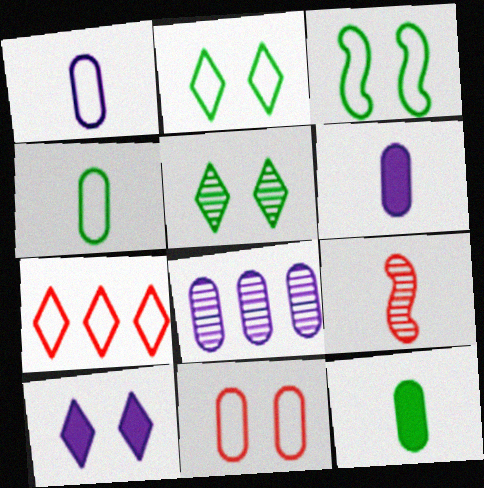[[1, 3, 7], 
[5, 8, 9], 
[8, 11, 12]]